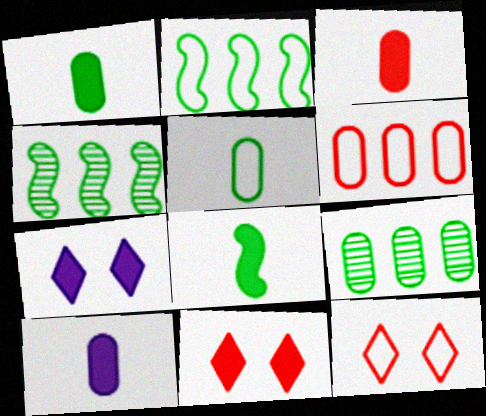[[1, 3, 10], 
[4, 10, 12]]